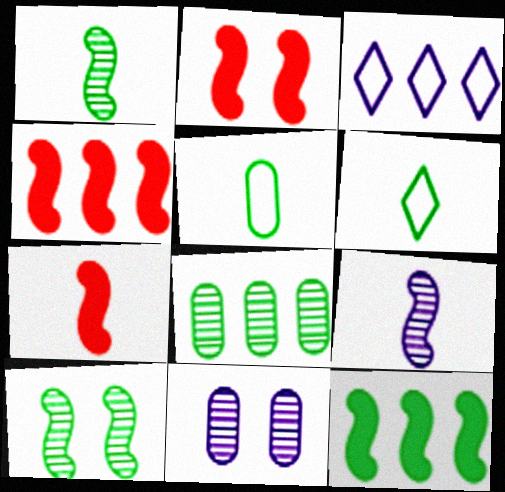[[2, 4, 7], 
[3, 4, 8], 
[4, 6, 11]]